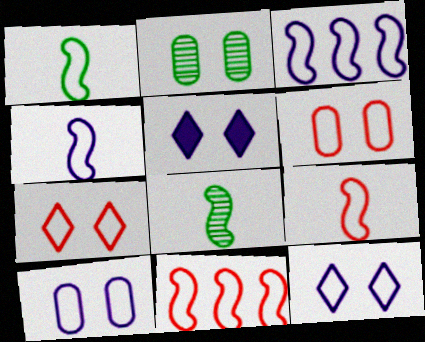[[1, 4, 9]]